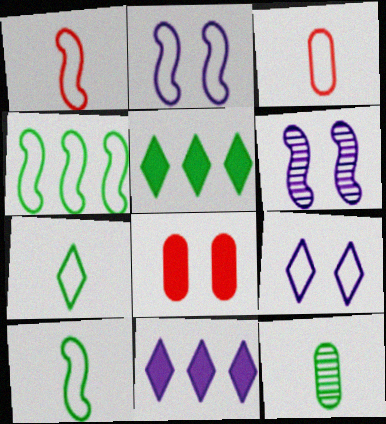[[1, 2, 4], 
[3, 4, 9], 
[3, 5, 6]]